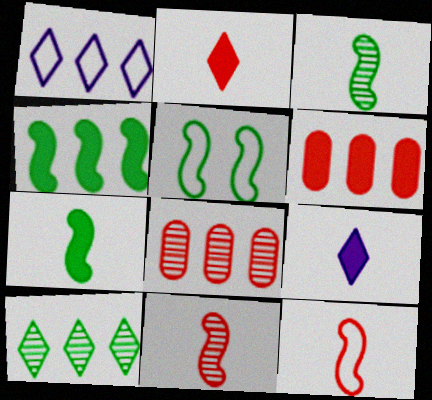[[1, 4, 8], 
[3, 4, 5], 
[5, 8, 9]]